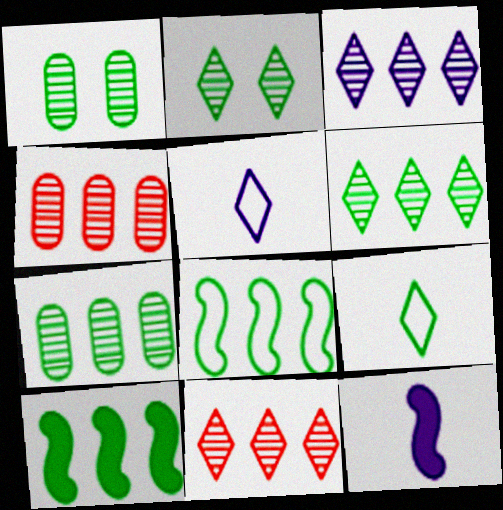[[1, 9, 10], 
[3, 6, 11]]